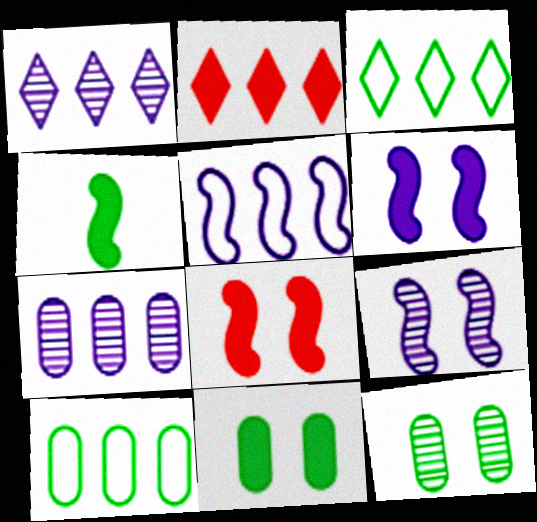[[1, 2, 3], 
[3, 4, 12]]